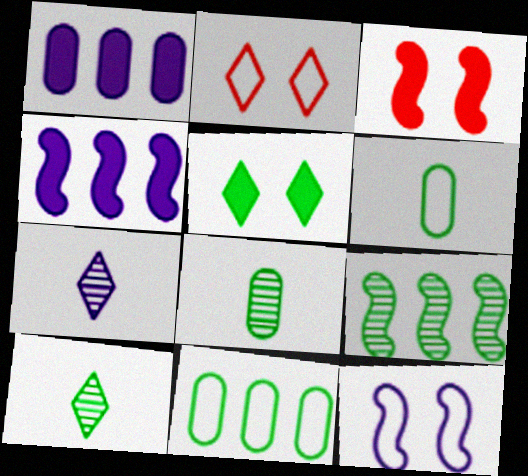[[1, 7, 12], 
[2, 4, 8], 
[3, 7, 11], 
[5, 6, 9]]